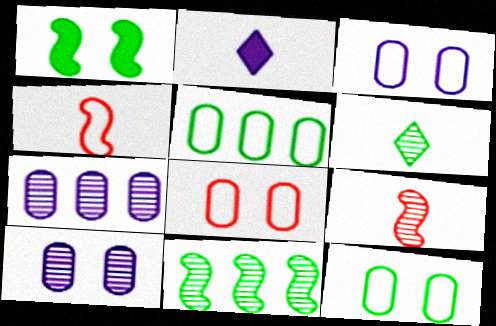[[1, 5, 6], 
[2, 8, 11], 
[3, 8, 12]]